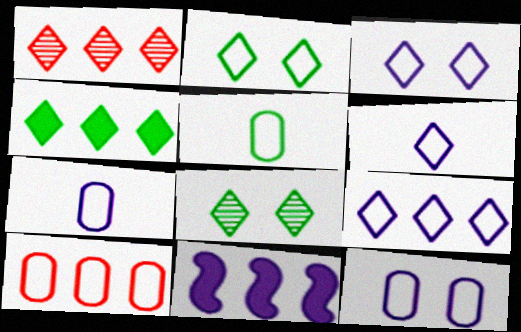[[1, 4, 9], 
[3, 6, 9], 
[5, 10, 12]]